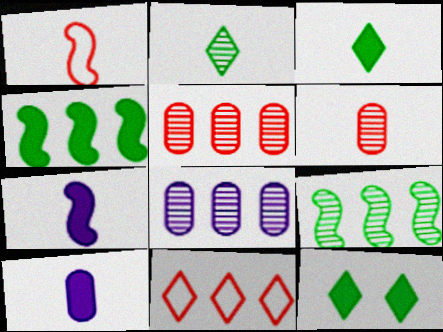[[1, 2, 10], 
[1, 8, 12], 
[4, 8, 11]]